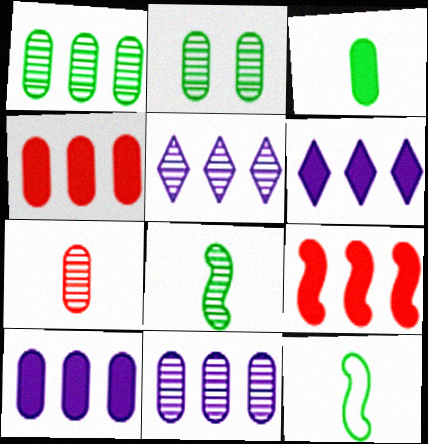[[2, 7, 11]]